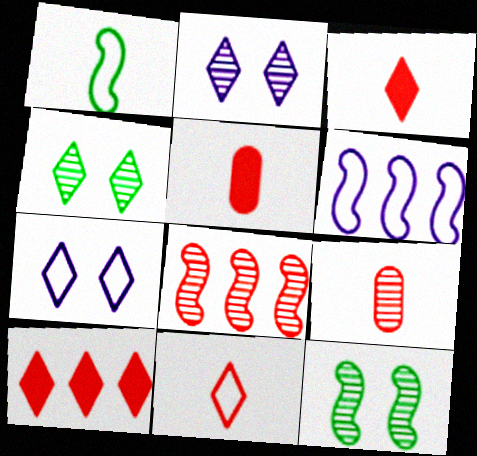[[4, 5, 6]]